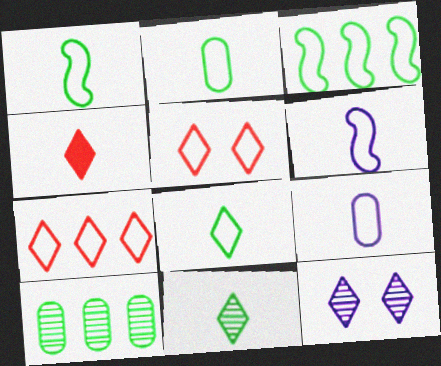[[1, 2, 8], 
[3, 5, 9]]